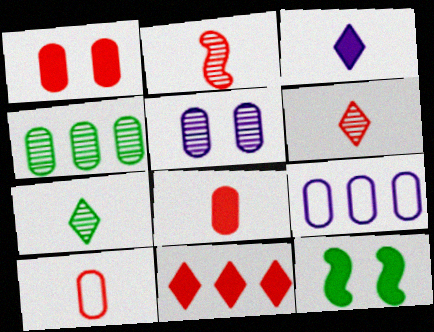[[6, 9, 12]]